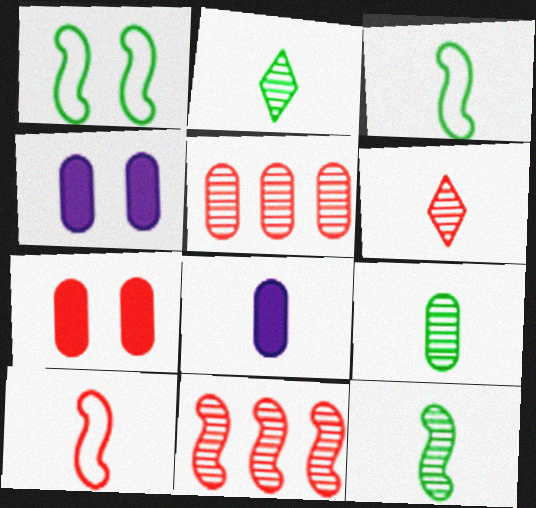[[2, 8, 10], 
[2, 9, 12], 
[3, 6, 8]]